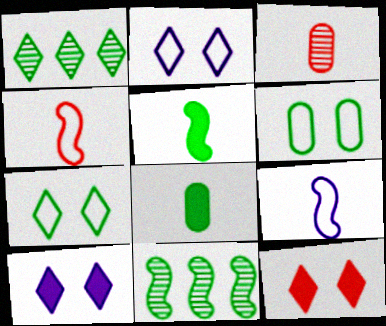[[1, 5, 6], 
[7, 8, 11]]